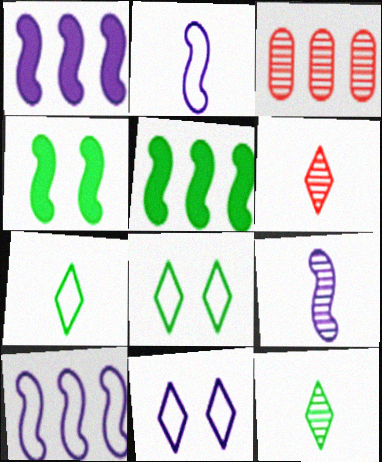[]